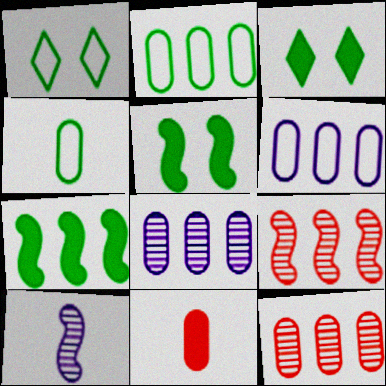[]